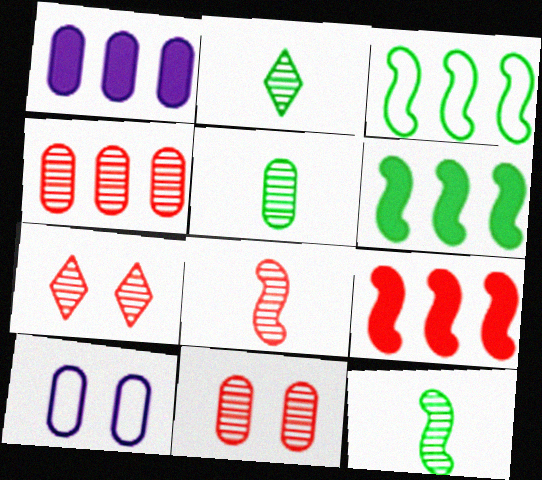[[2, 5, 12], 
[2, 9, 10], 
[4, 7, 8]]